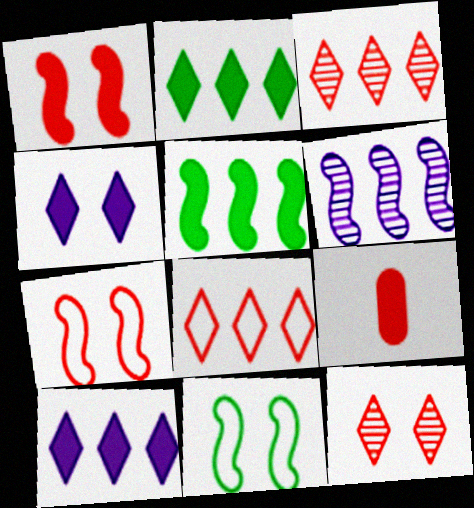[[3, 7, 9], 
[4, 5, 9]]